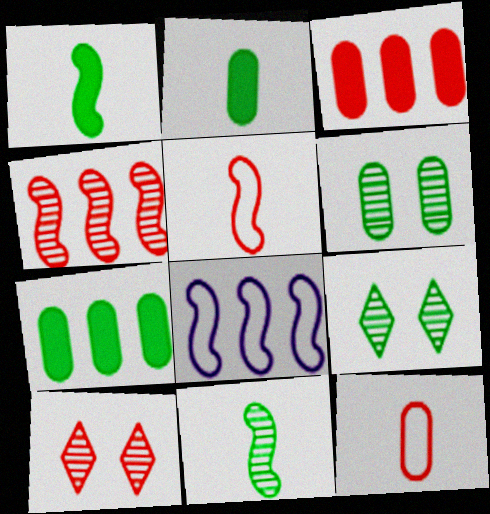[[2, 8, 10], 
[3, 5, 10]]